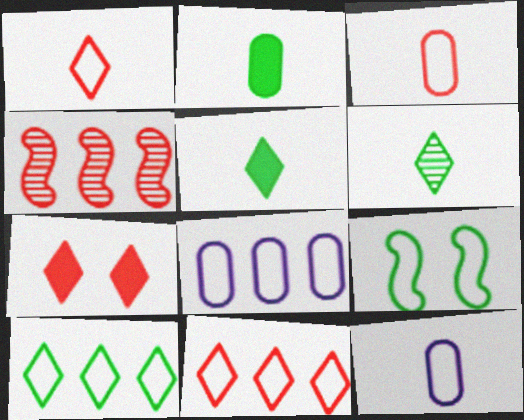[[1, 8, 9], 
[3, 4, 7], 
[9, 11, 12]]